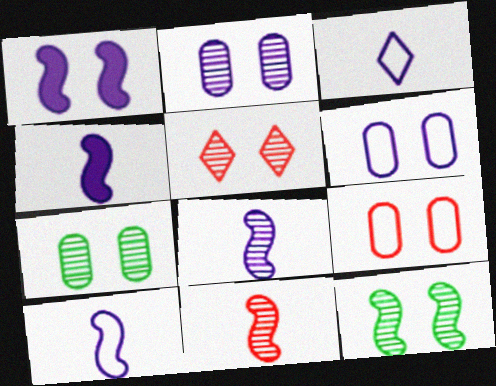[[2, 5, 12], 
[4, 8, 10]]